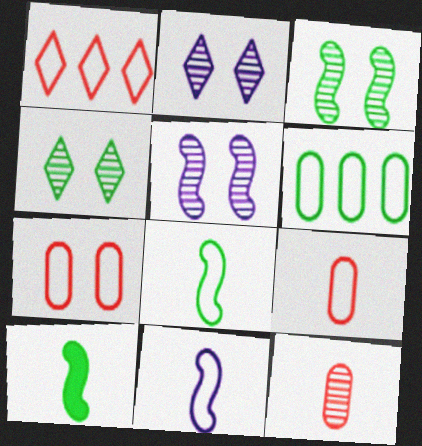[[4, 6, 10]]